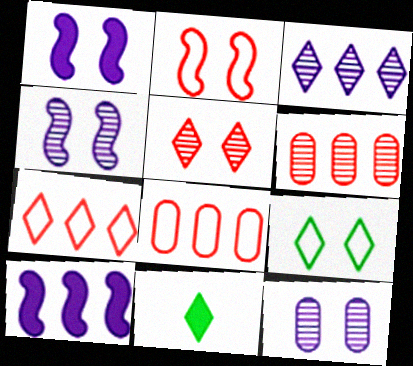[[4, 8, 11]]